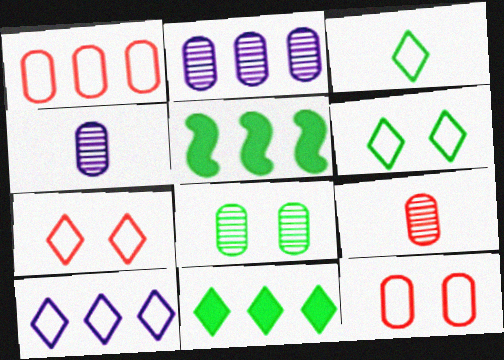[[2, 8, 9], 
[3, 5, 8], 
[3, 7, 10], 
[4, 5, 7]]